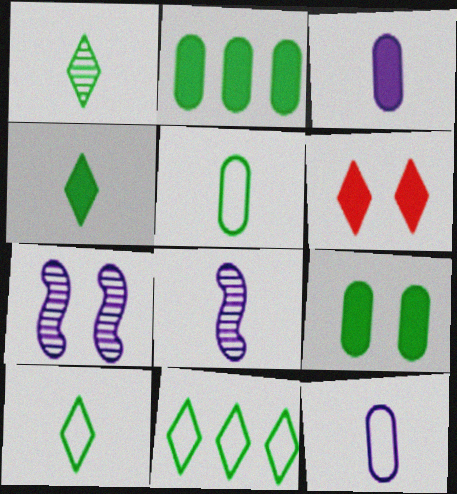[[1, 4, 10]]